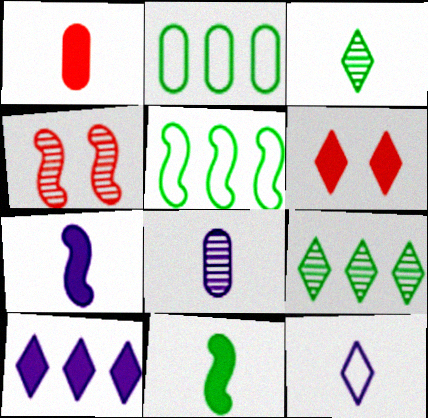[[4, 5, 7], 
[4, 8, 9], 
[5, 6, 8], 
[6, 9, 12], 
[7, 8, 12]]